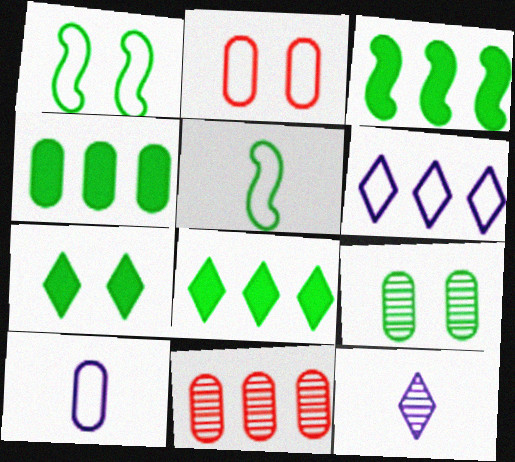[[1, 7, 9], 
[2, 3, 12], 
[2, 5, 6], 
[3, 4, 8], 
[3, 6, 11], 
[5, 8, 9]]